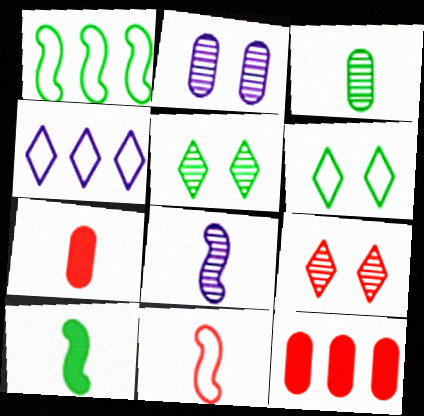[[6, 8, 12], 
[8, 10, 11], 
[9, 11, 12]]